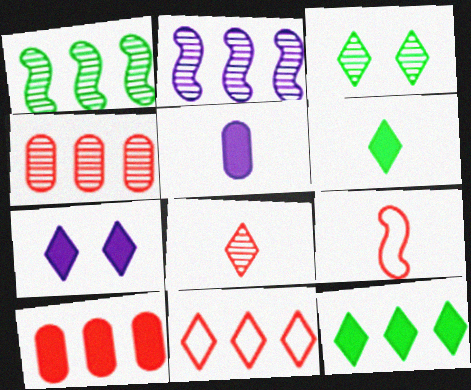[]